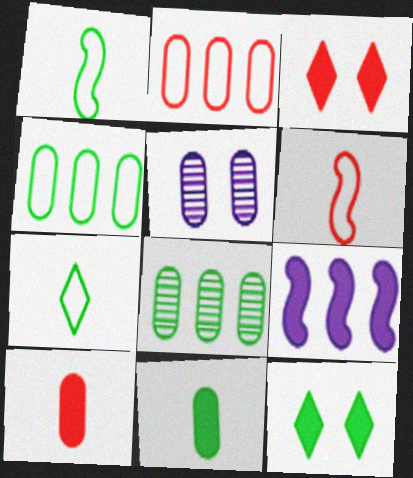[[1, 8, 12], 
[2, 5, 11], 
[3, 9, 11], 
[4, 5, 10], 
[9, 10, 12]]